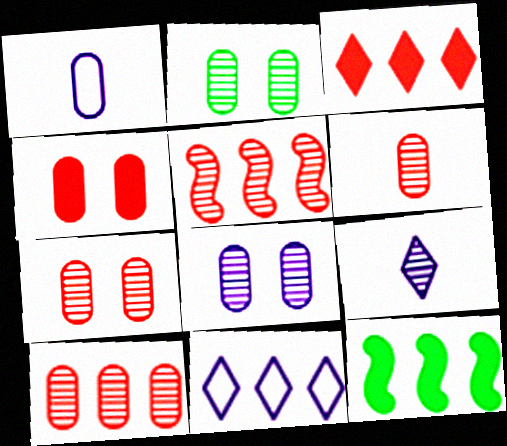[[2, 5, 9], 
[2, 7, 8], 
[6, 7, 10], 
[10, 11, 12]]